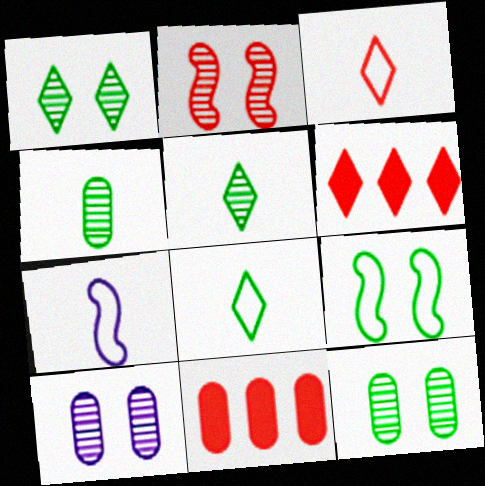[[1, 2, 10], 
[1, 7, 11], 
[2, 3, 11], 
[6, 7, 12]]